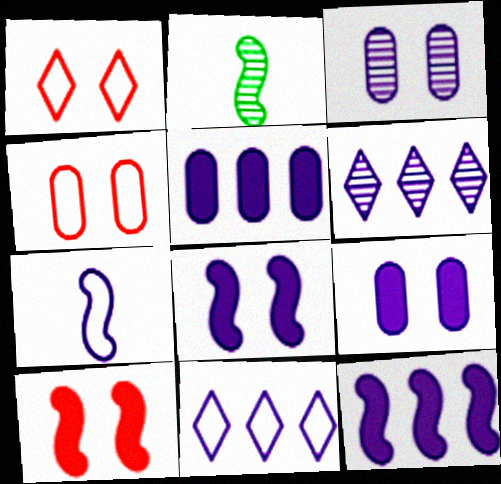[[1, 2, 5], 
[6, 7, 9]]